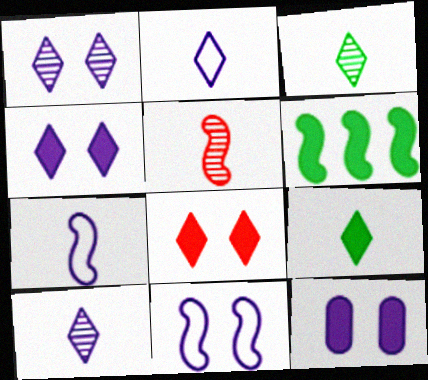[[1, 11, 12], 
[5, 6, 11]]